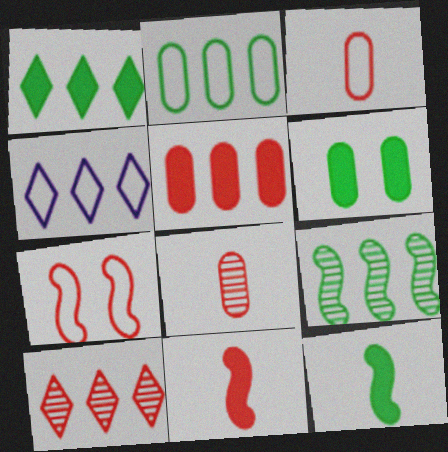[[1, 2, 9], 
[1, 4, 10], 
[1, 6, 12], 
[4, 5, 9]]